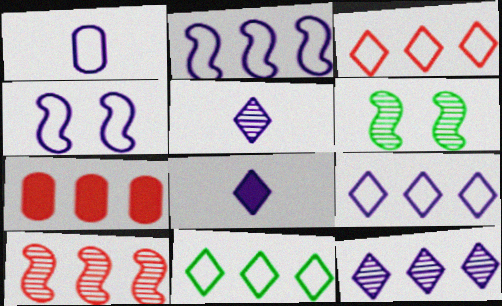[[1, 4, 9], 
[3, 7, 10], 
[3, 9, 11]]